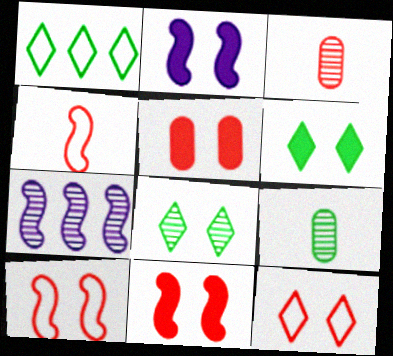[[1, 2, 3], 
[2, 5, 6], 
[3, 7, 8]]